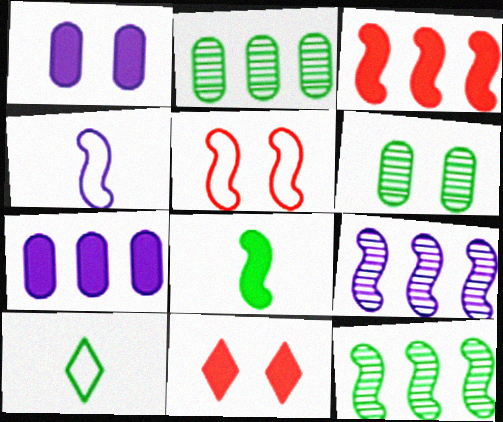[[2, 4, 11], 
[5, 8, 9], 
[7, 8, 11]]